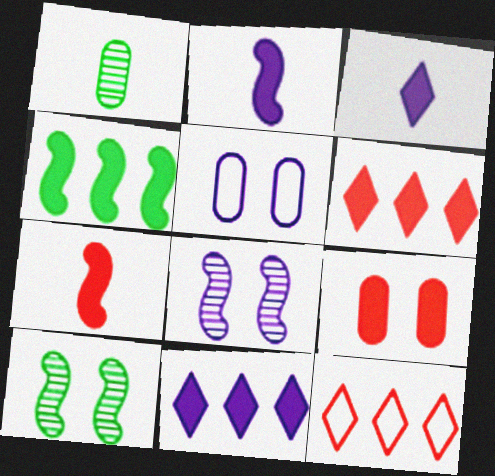[[3, 4, 9], 
[6, 7, 9]]